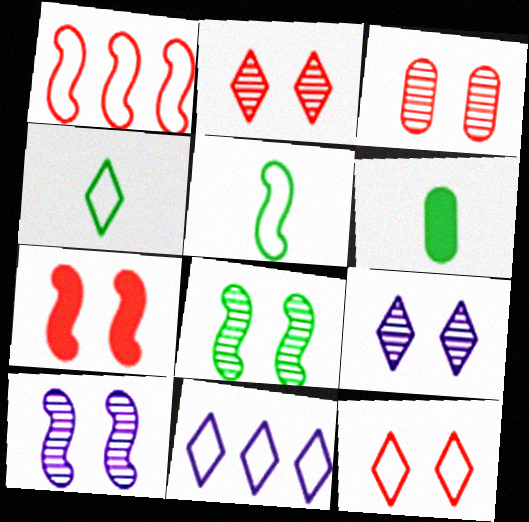[[1, 6, 9], 
[3, 7, 12], 
[3, 8, 9], 
[4, 11, 12]]